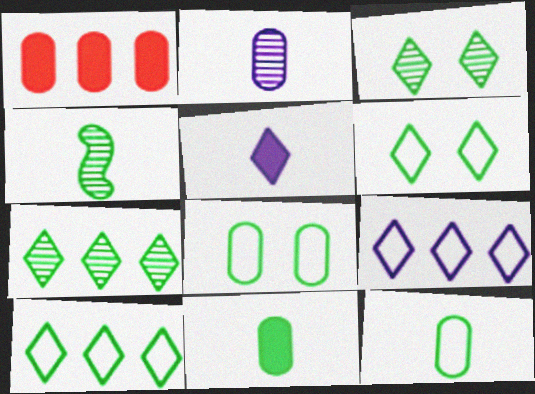[[1, 2, 8]]